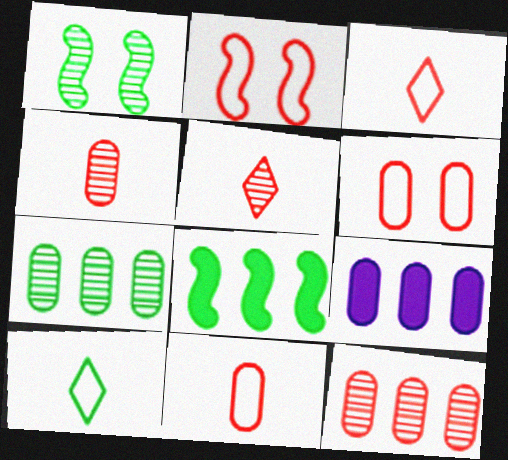[[1, 3, 9]]